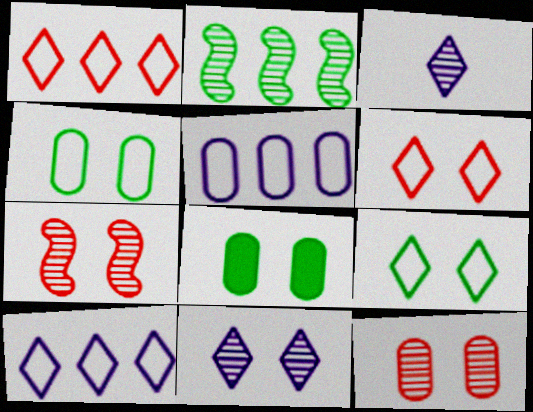[[2, 3, 12]]